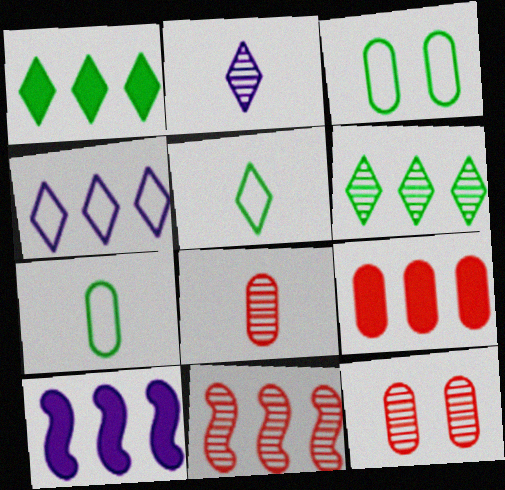[[1, 9, 10], 
[5, 10, 12]]